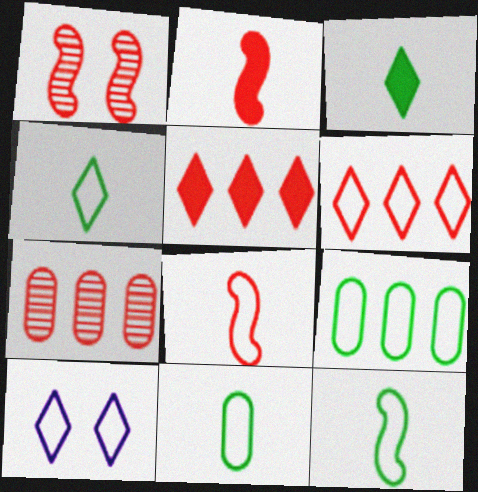[[4, 6, 10], 
[4, 11, 12], 
[8, 9, 10]]